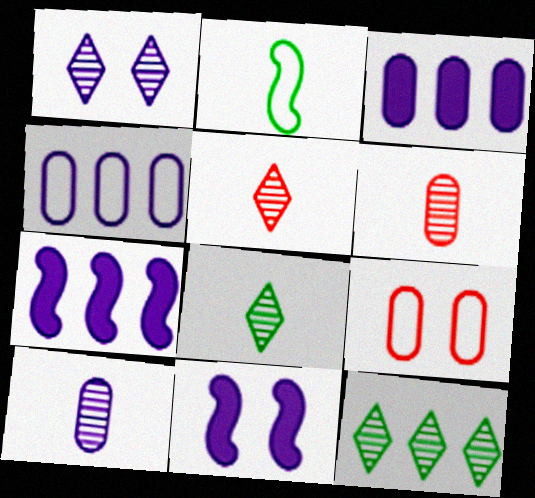[[1, 5, 12], 
[7, 8, 9]]